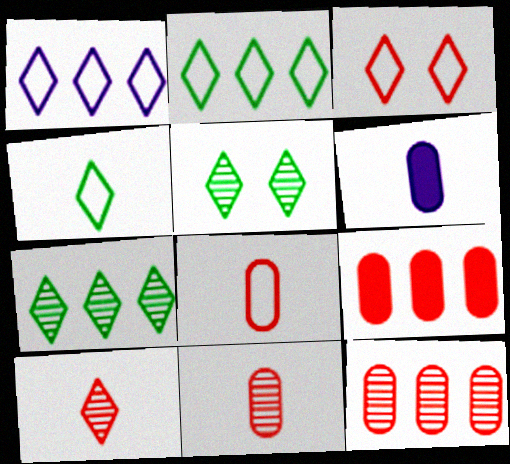[[1, 3, 4]]